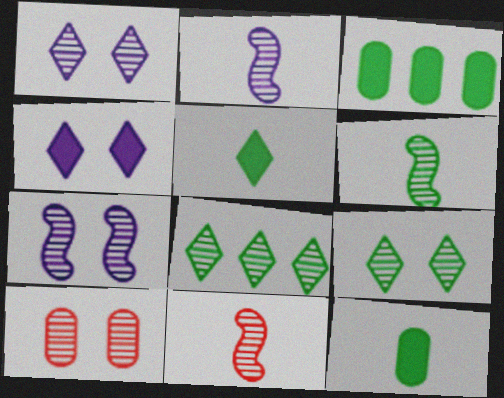[[2, 6, 11], 
[2, 8, 10], 
[7, 9, 10]]